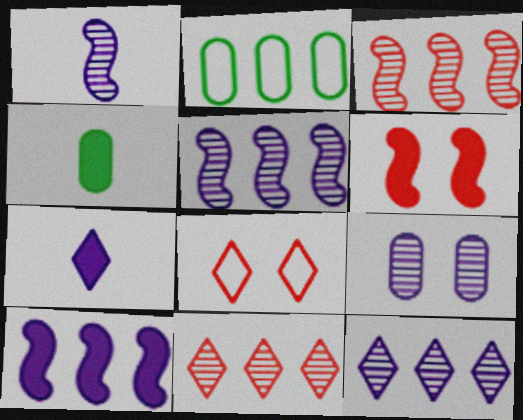[[1, 9, 12], 
[2, 10, 11], 
[4, 5, 8]]